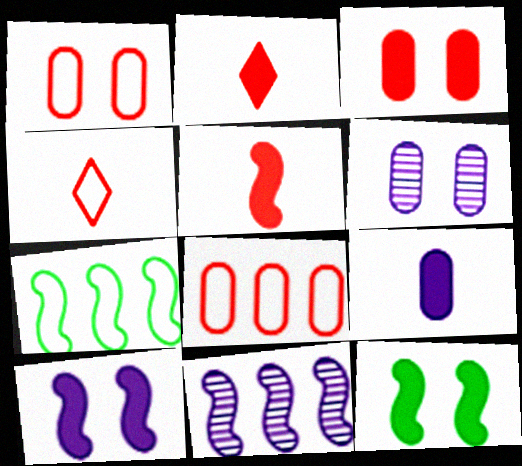[[2, 6, 7]]